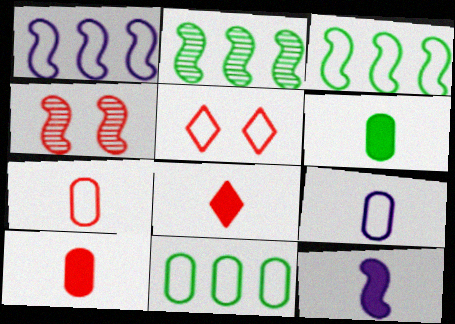[[3, 4, 12], 
[3, 5, 9], 
[6, 8, 12]]